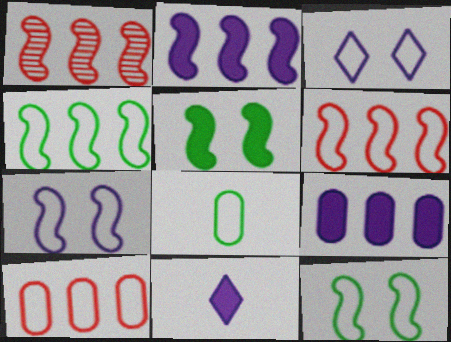[[1, 2, 4], 
[3, 6, 8]]